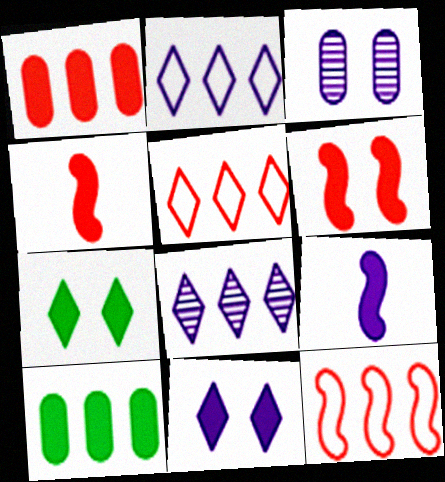[[1, 7, 9], 
[2, 3, 9], 
[4, 10, 11], 
[8, 10, 12]]